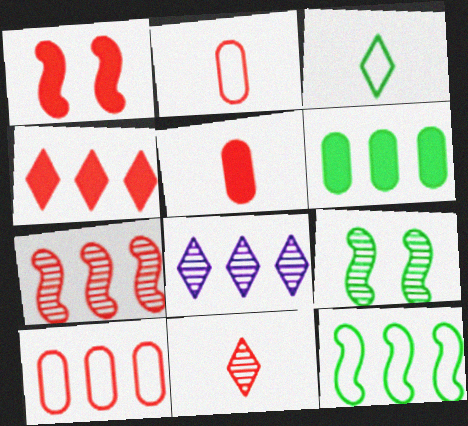[[1, 4, 5], 
[1, 10, 11], 
[3, 6, 9], 
[4, 7, 10]]